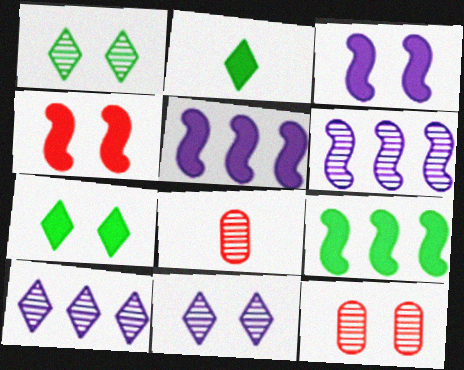[[1, 6, 8]]